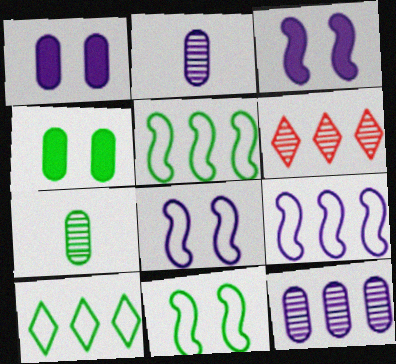[]